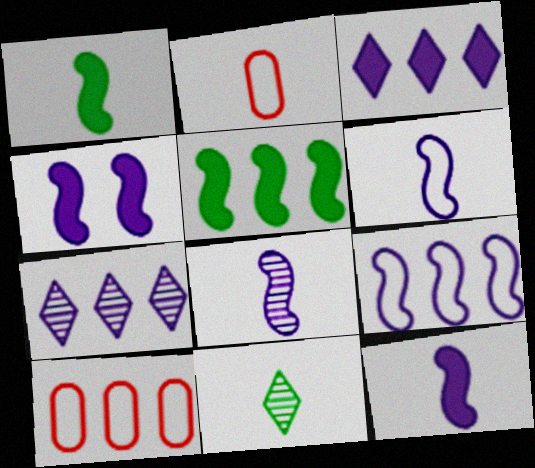[[2, 11, 12], 
[4, 8, 9], 
[4, 10, 11], 
[5, 7, 10], 
[6, 8, 12]]